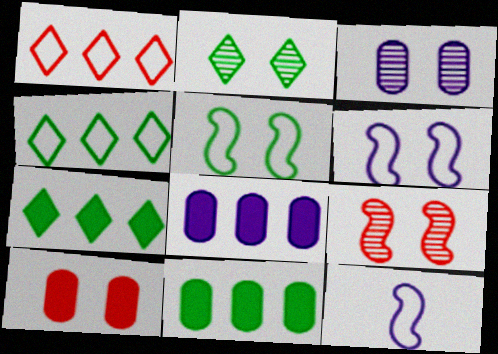[[2, 3, 9], 
[2, 6, 10]]